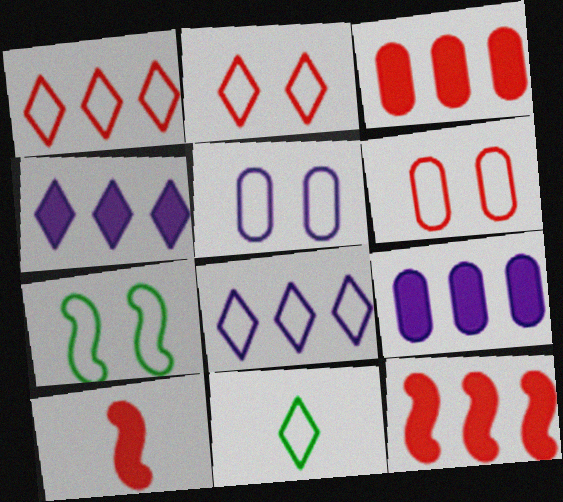[[2, 5, 7], 
[2, 8, 11]]